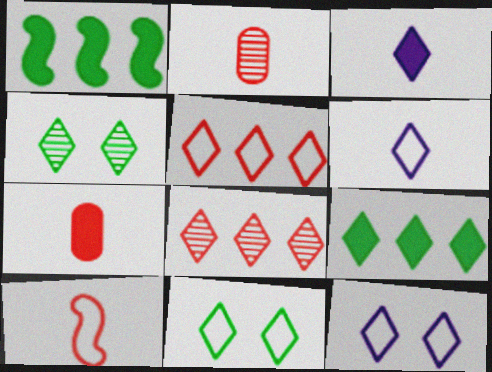[[1, 2, 12], 
[3, 4, 5], 
[3, 8, 11], 
[5, 6, 11]]